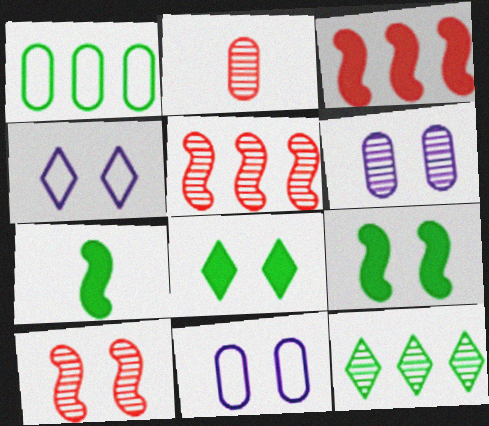[[8, 10, 11]]